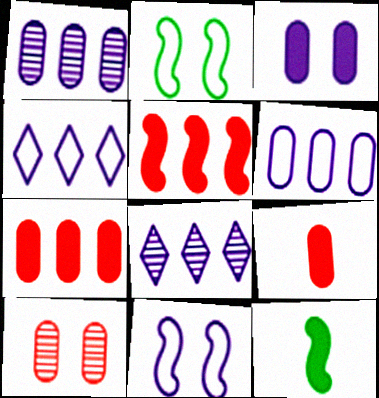[[2, 8, 9], 
[4, 10, 12]]